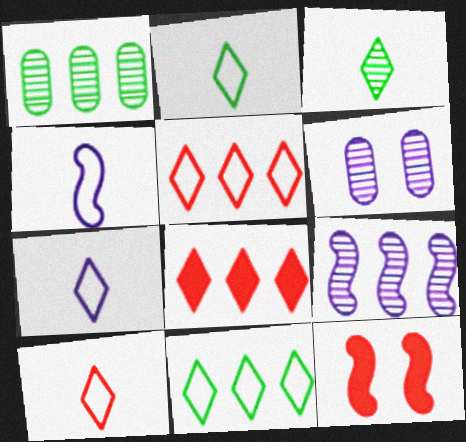[[1, 7, 12], 
[2, 7, 10]]